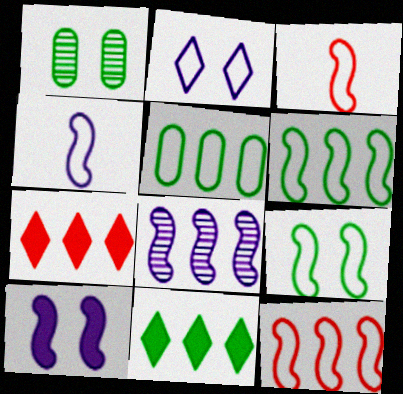[[1, 4, 7], 
[2, 3, 5], 
[4, 8, 10], 
[4, 9, 12], 
[5, 7, 8]]